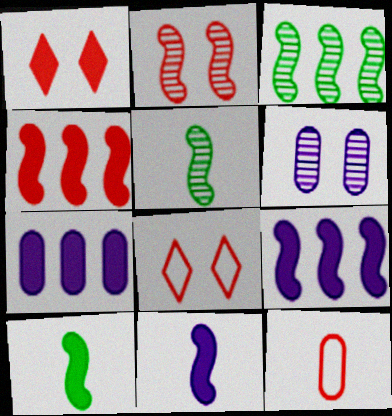[[1, 7, 10], 
[5, 7, 8]]